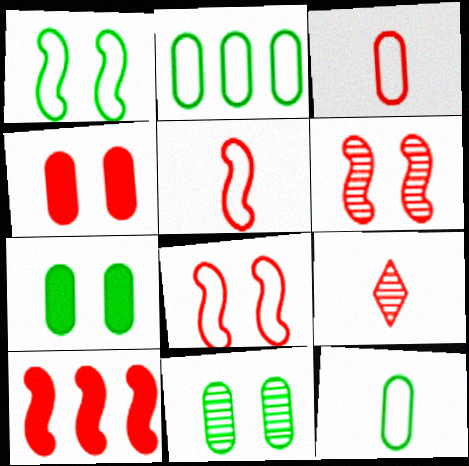[[5, 6, 10]]